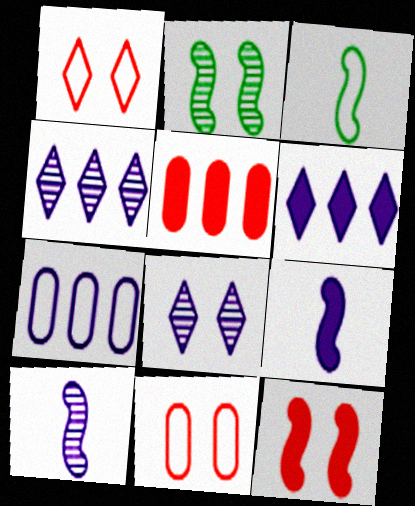[[1, 3, 7], 
[3, 5, 8], 
[7, 8, 9]]